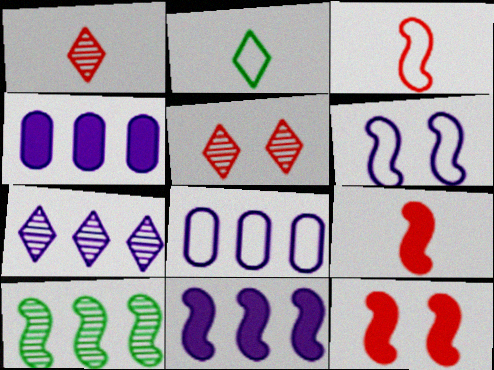[[6, 9, 10], 
[7, 8, 11]]